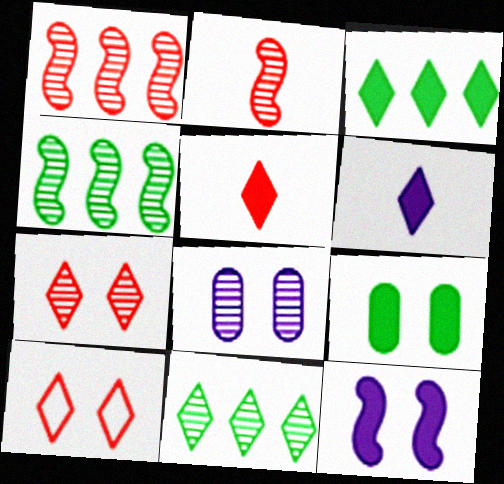[[2, 8, 11], 
[6, 10, 11]]